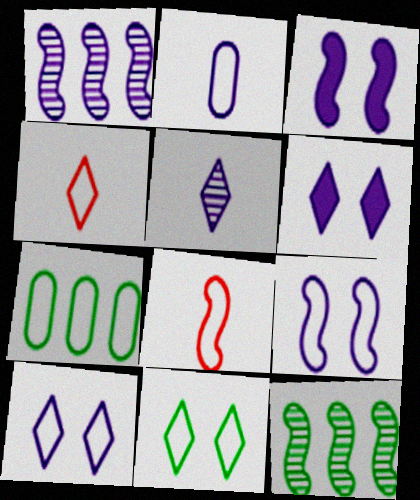[[1, 2, 6], 
[3, 8, 12], 
[4, 7, 9], 
[7, 8, 10]]